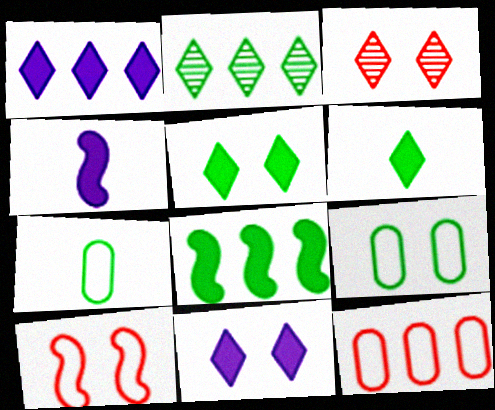[]